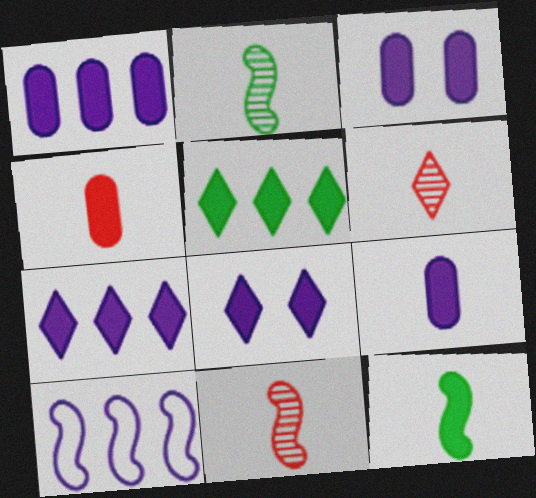[[1, 3, 9]]